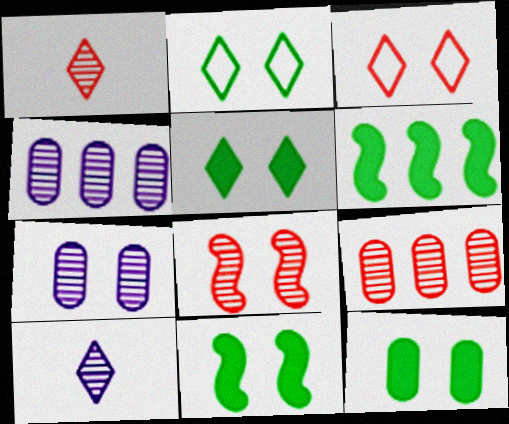[[1, 8, 9], 
[3, 7, 11], 
[5, 11, 12]]